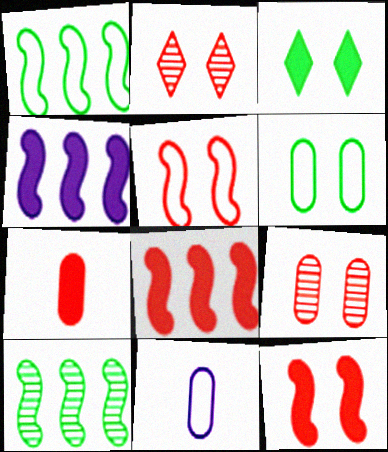[[3, 4, 7]]